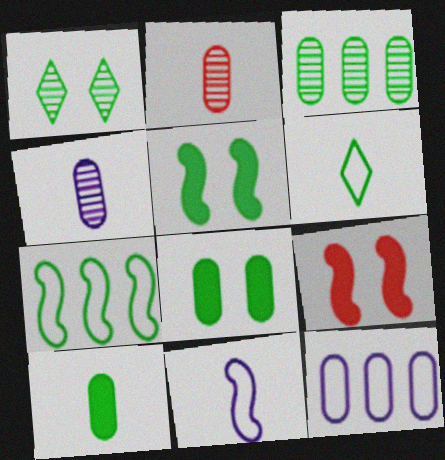[[1, 7, 10], 
[2, 8, 12], 
[3, 5, 6]]